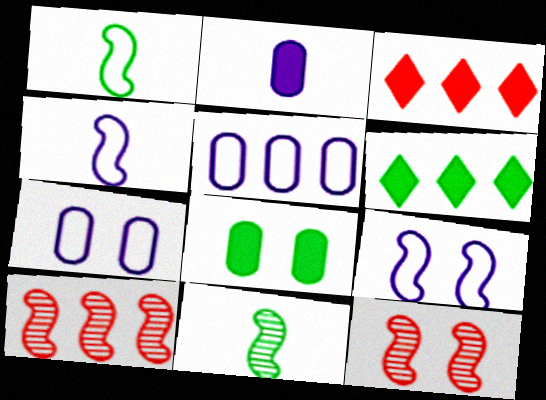[[3, 7, 11], 
[5, 6, 10]]